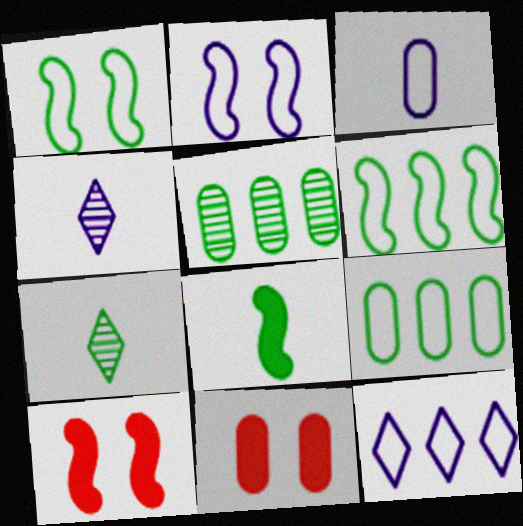[[2, 3, 12], 
[3, 5, 11], 
[4, 6, 11], 
[4, 9, 10]]